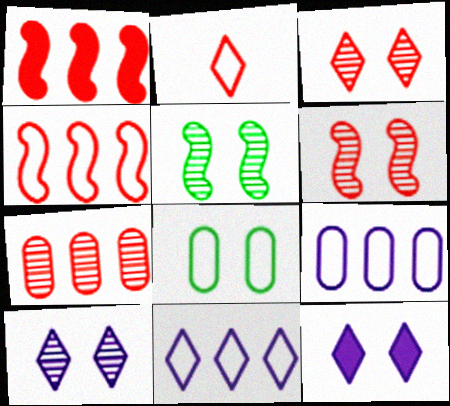[[6, 8, 12]]